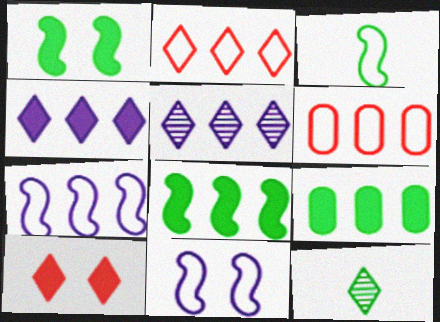[[5, 6, 8]]